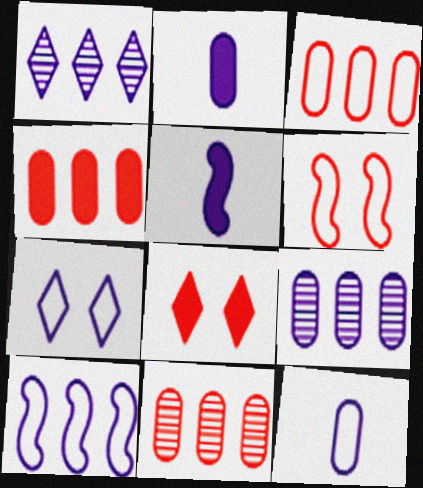[[3, 4, 11], 
[5, 7, 9], 
[7, 10, 12]]